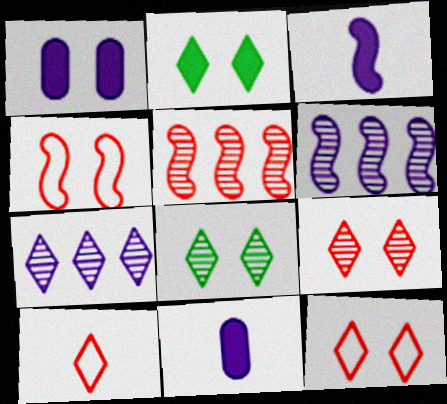[[1, 4, 8], 
[2, 7, 10]]